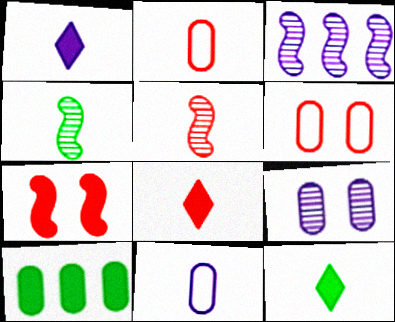[[1, 2, 4], 
[1, 7, 10], 
[1, 8, 12], 
[2, 5, 8], 
[2, 9, 10], 
[3, 6, 12], 
[4, 8, 11], 
[5, 11, 12]]